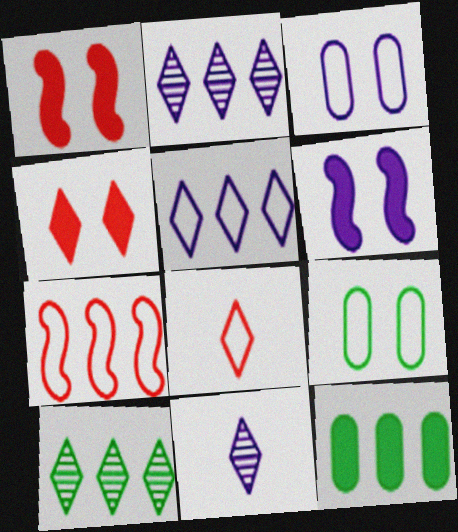[[2, 7, 12]]